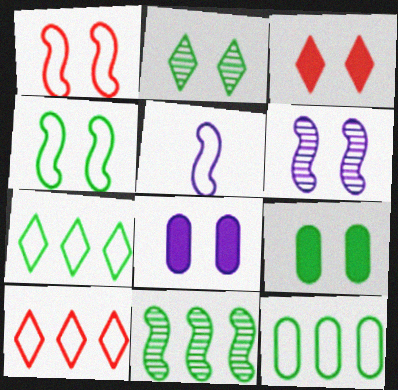[[1, 2, 8], 
[2, 4, 9]]